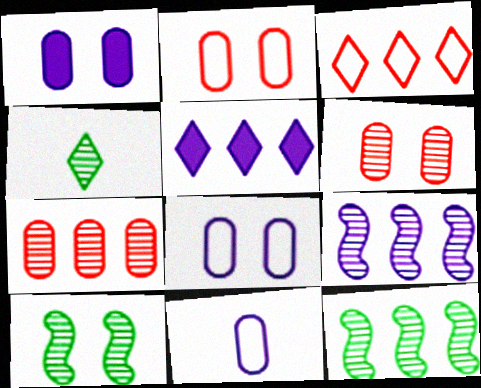[[4, 6, 9]]